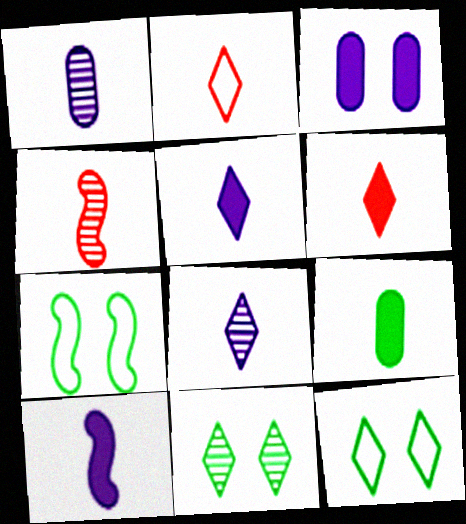[[6, 9, 10]]